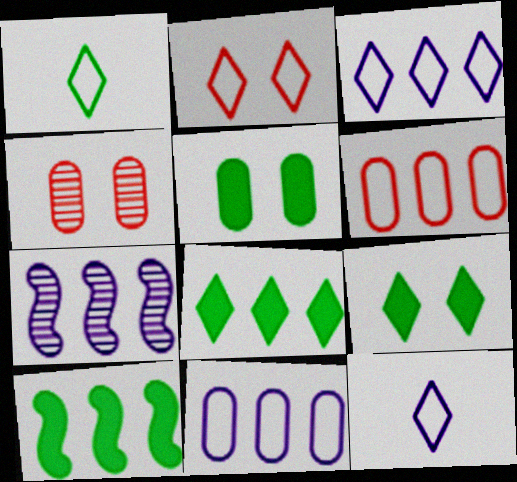[[1, 2, 3], 
[4, 10, 12], 
[6, 7, 8]]